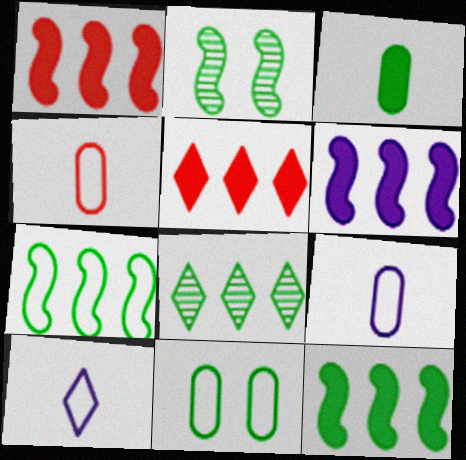[[1, 6, 12], 
[2, 5, 9]]